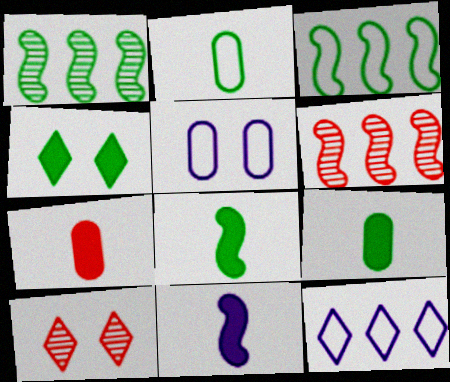[[1, 2, 4]]